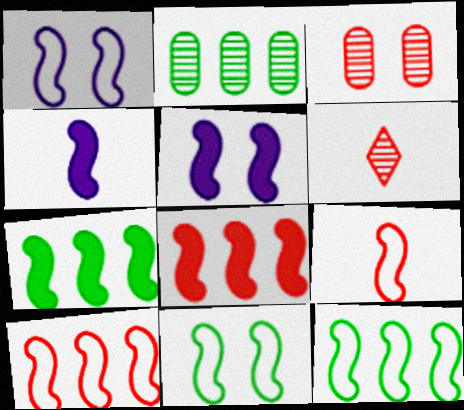[[1, 9, 12]]